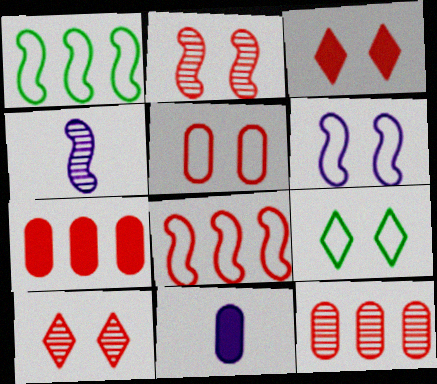[[1, 10, 11], 
[2, 3, 5], 
[4, 7, 9], 
[5, 6, 9]]